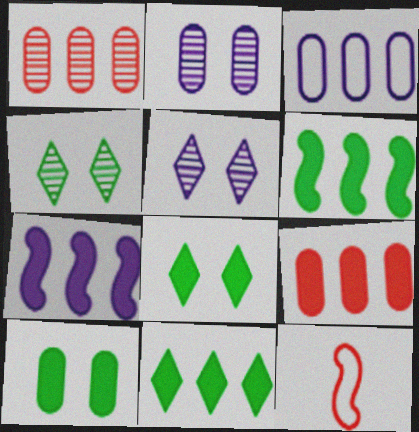[[2, 11, 12], 
[7, 9, 11]]